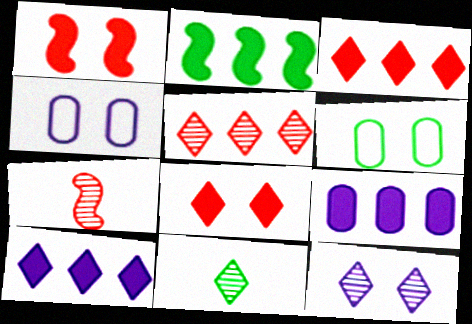[[1, 6, 12], 
[2, 3, 9], 
[2, 6, 11], 
[5, 11, 12], 
[6, 7, 10]]